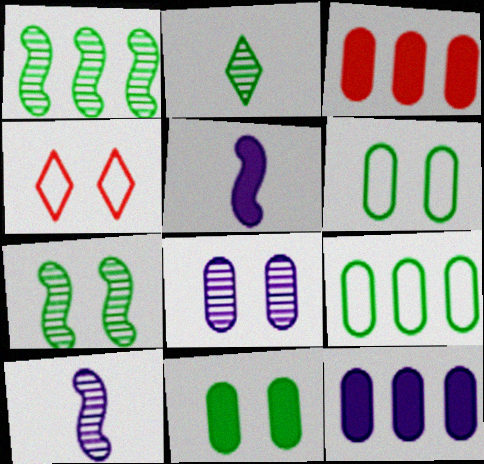[]